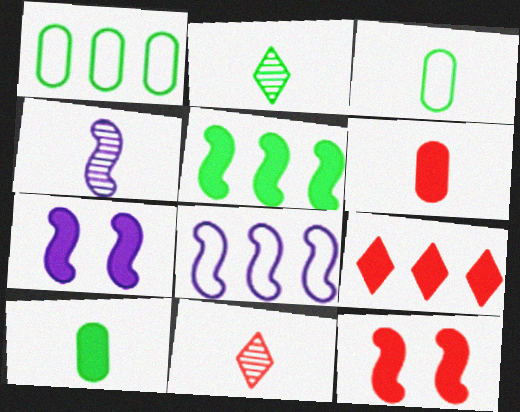[[1, 7, 11], 
[4, 7, 8], 
[6, 9, 12], 
[7, 9, 10]]